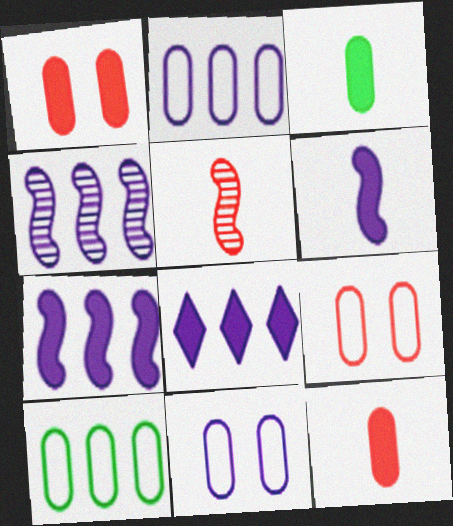[[2, 4, 8]]